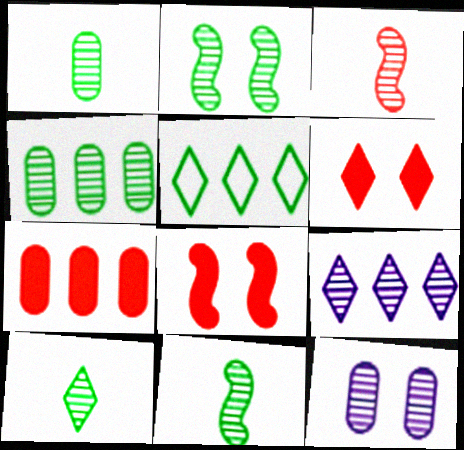[[1, 10, 11], 
[2, 4, 10]]